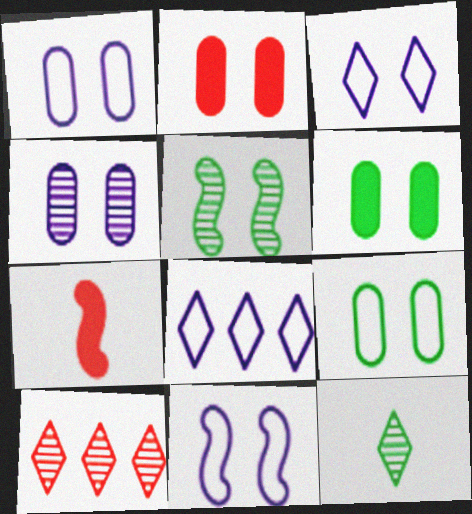[[1, 3, 11], 
[2, 3, 5], 
[2, 4, 9]]